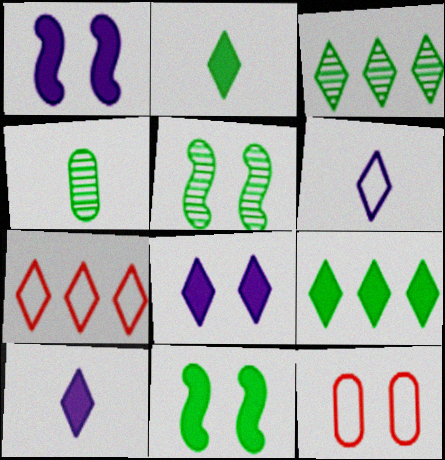[[1, 4, 7], 
[3, 4, 5], 
[5, 8, 12]]